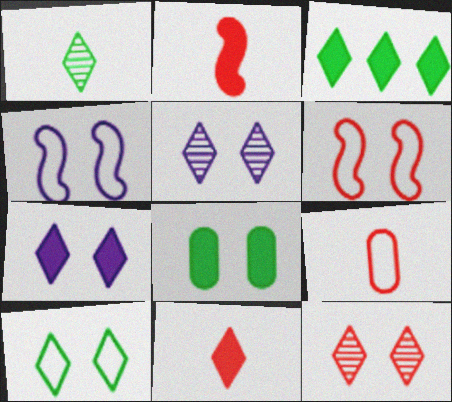[[1, 3, 10], 
[3, 7, 11], 
[4, 8, 12], 
[5, 6, 8], 
[7, 10, 12]]